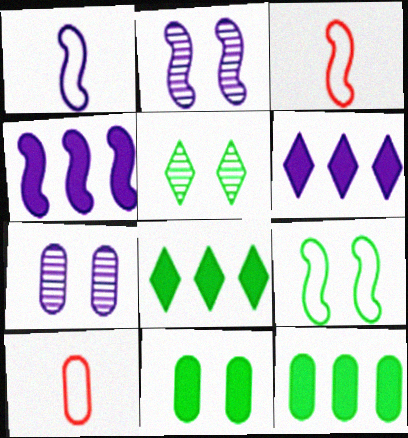[[1, 2, 4], 
[1, 6, 7], 
[2, 8, 10], 
[3, 7, 8], 
[4, 5, 10], 
[5, 9, 11], 
[7, 10, 12]]